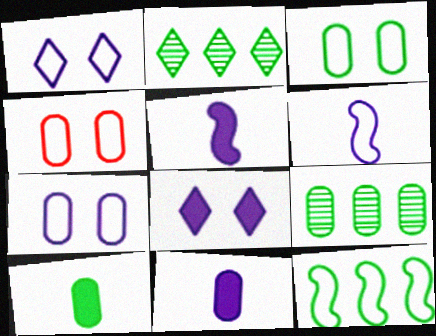[[2, 4, 5], 
[3, 4, 7], 
[3, 9, 10], 
[4, 9, 11]]